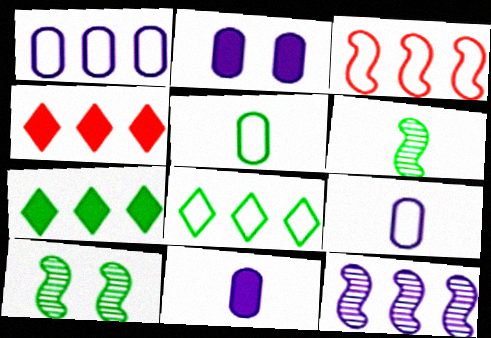[[1, 3, 8], 
[4, 9, 10], 
[5, 7, 10]]